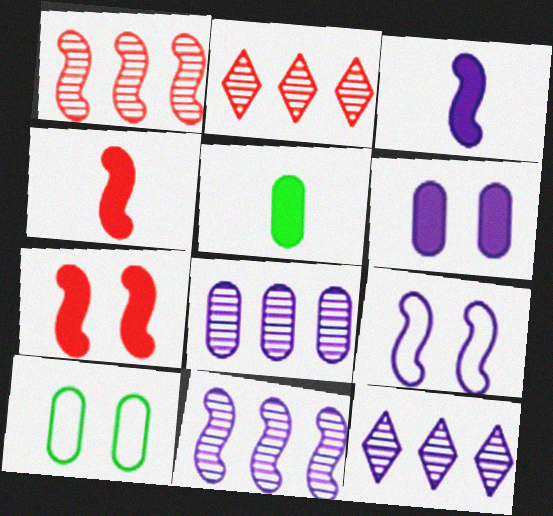[[2, 3, 10], 
[2, 5, 9], 
[3, 9, 11], 
[4, 10, 12], 
[8, 11, 12]]